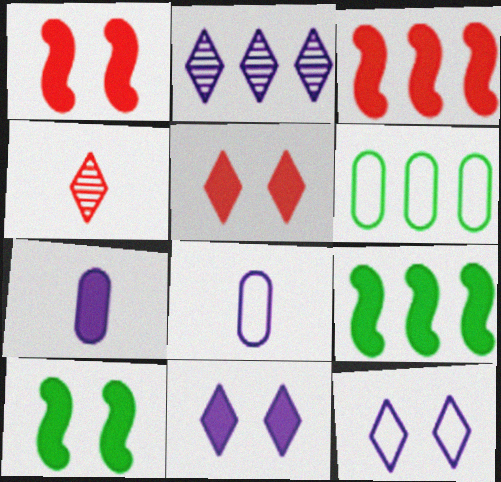[[2, 3, 6], 
[5, 7, 9]]